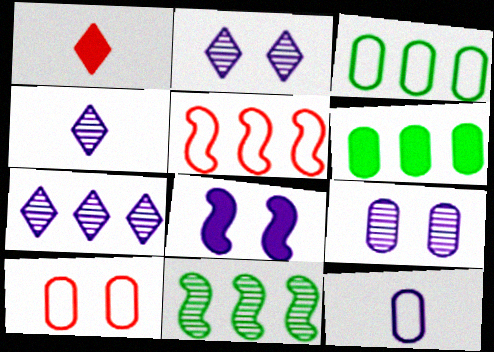[[1, 6, 8], 
[2, 4, 7], 
[3, 10, 12], 
[5, 6, 7], 
[7, 8, 12]]